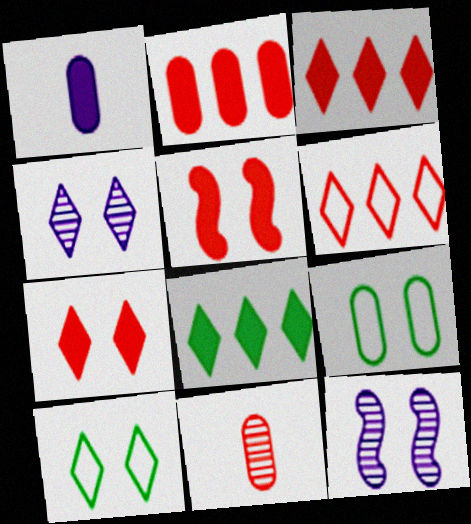[[1, 5, 8], 
[4, 5, 9], 
[4, 7, 10], 
[5, 6, 11], 
[7, 9, 12]]